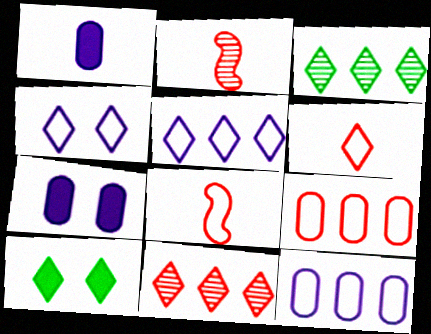[[2, 10, 12], 
[3, 7, 8]]